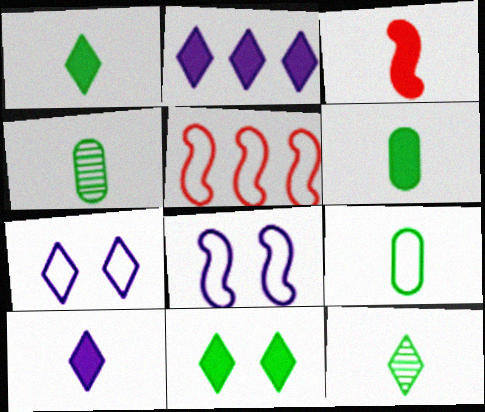[[3, 6, 10], 
[4, 6, 9], 
[5, 7, 9]]